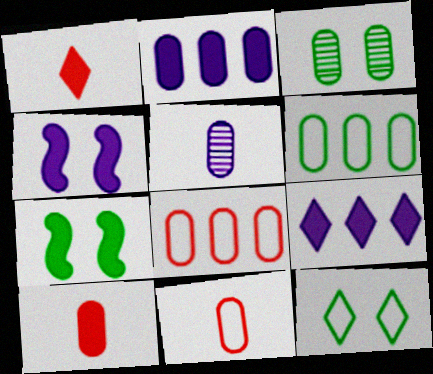[[1, 2, 7], 
[2, 3, 11], 
[3, 7, 12], 
[7, 9, 10]]